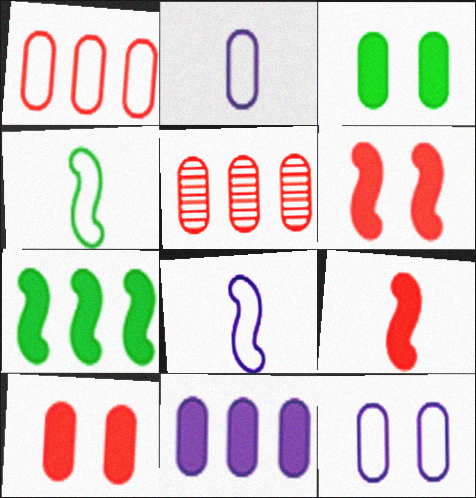[[2, 3, 5]]